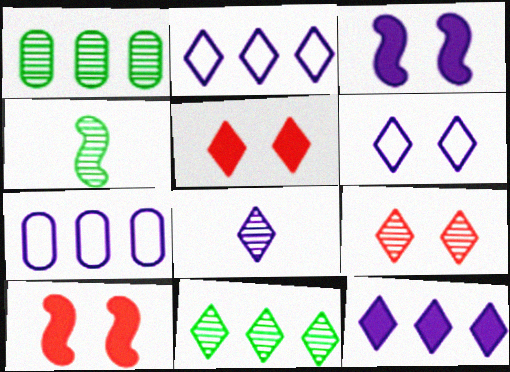[[3, 7, 8], 
[4, 5, 7], 
[6, 8, 12], 
[8, 9, 11]]